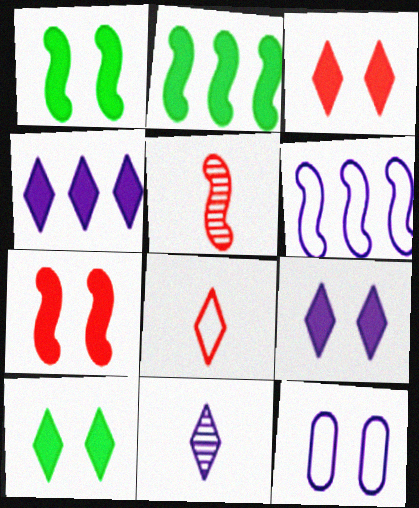[[1, 5, 6], 
[3, 9, 10]]